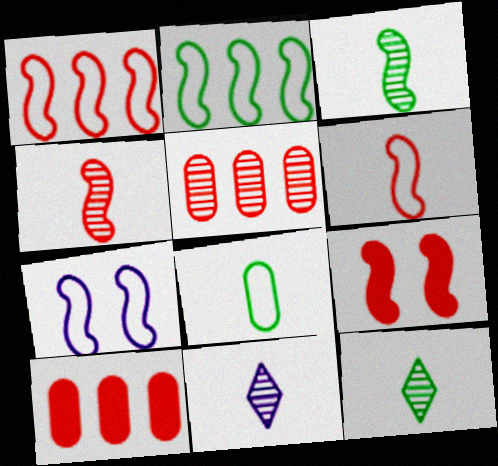[[1, 4, 9], 
[2, 6, 7], 
[7, 10, 12]]